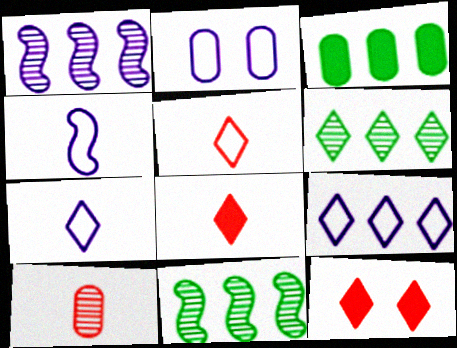[[2, 3, 10], 
[2, 4, 9], 
[2, 8, 11], 
[6, 7, 12]]